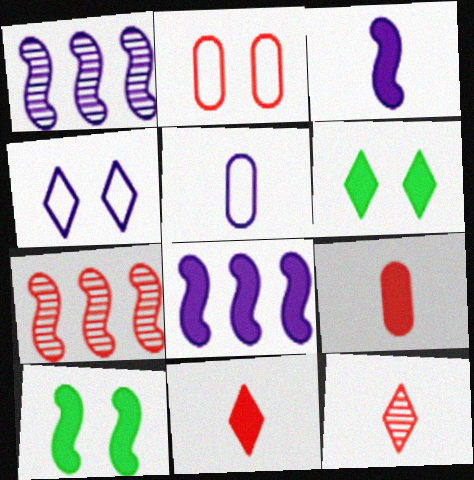[[2, 7, 11], 
[5, 6, 7], 
[6, 8, 9]]